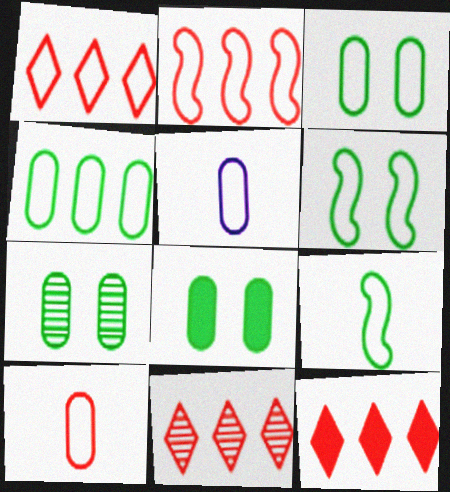[[1, 5, 6], 
[1, 11, 12], 
[3, 7, 8]]